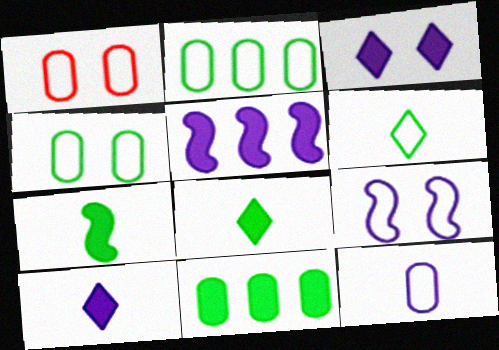[[1, 2, 12]]